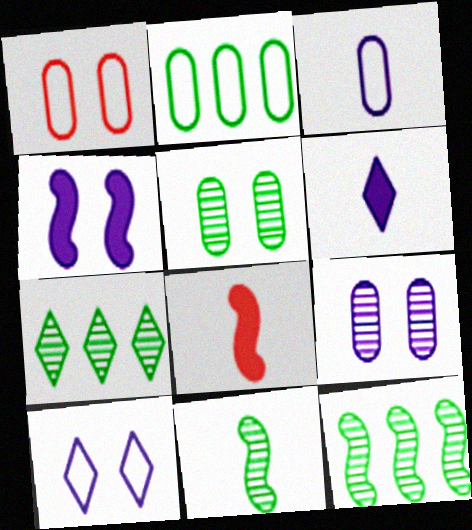[[1, 2, 3], 
[1, 6, 12], 
[4, 9, 10], 
[5, 7, 11]]